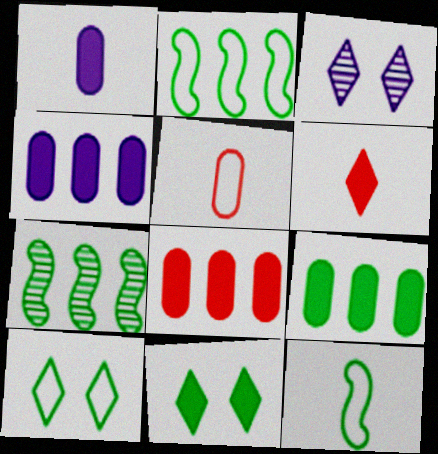[[3, 8, 12], 
[4, 8, 9]]